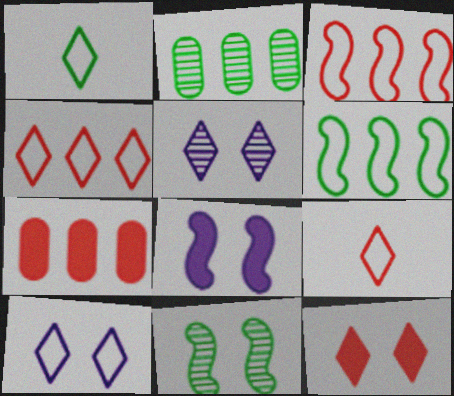[[1, 4, 10], 
[2, 8, 9]]